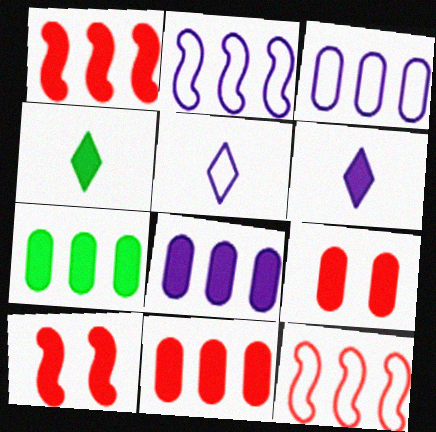[[4, 8, 10], 
[6, 7, 10], 
[7, 8, 11]]